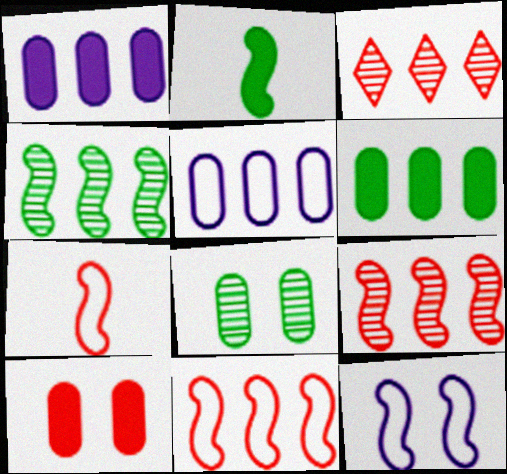[[2, 9, 12], 
[3, 7, 10]]